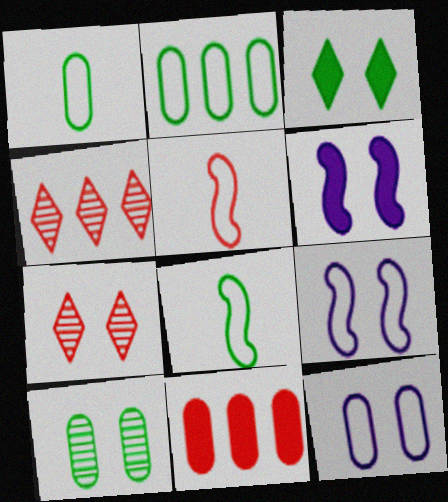[[1, 4, 6], 
[5, 7, 11]]